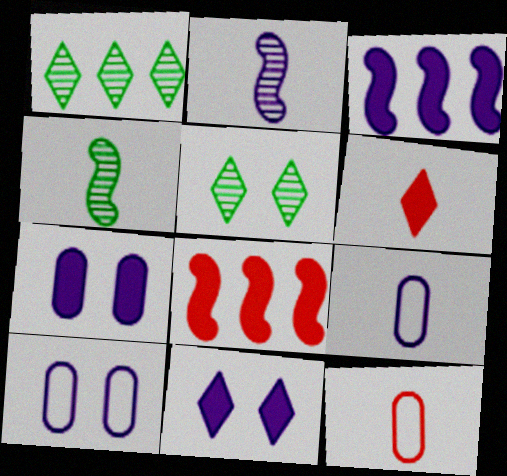[[3, 5, 12], 
[4, 6, 9], 
[5, 8, 9]]